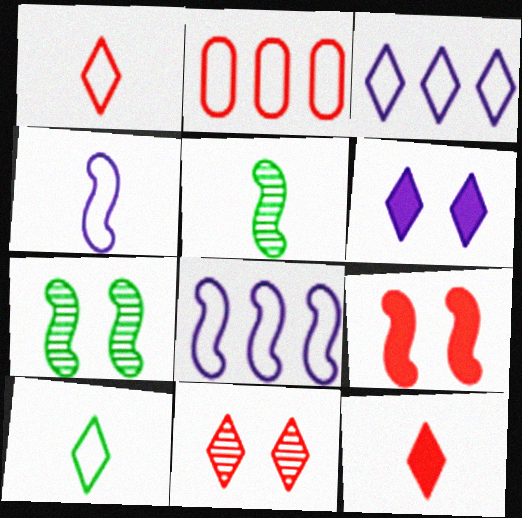[[2, 5, 6], 
[5, 8, 9]]